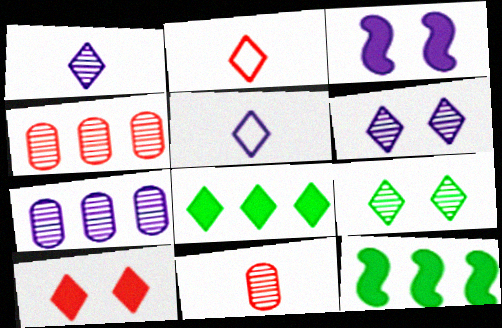[[2, 6, 8], 
[3, 5, 7]]